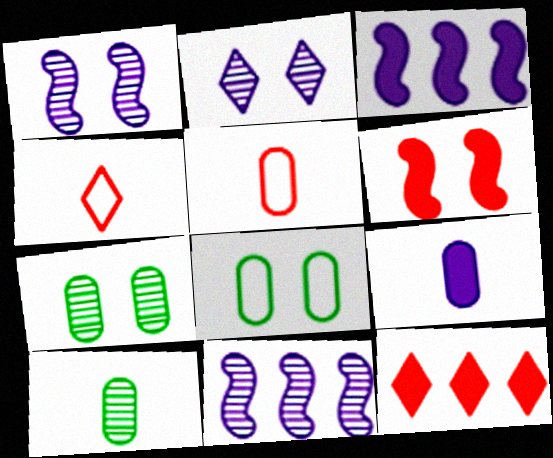[[2, 6, 8], 
[3, 4, 7], 
[5, 9, 10]]